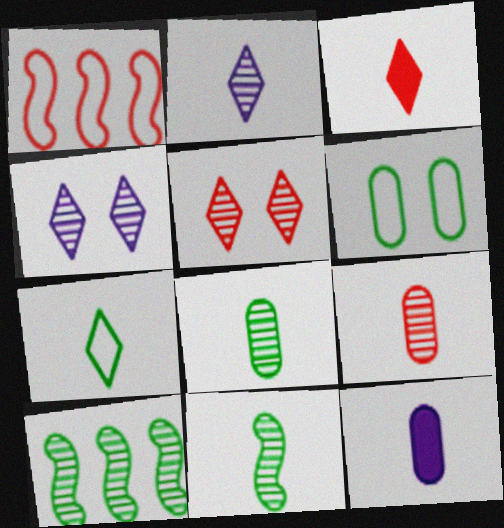[[2, 3, 7], 
[2, 9, 11], 
[4, 9, 10]]